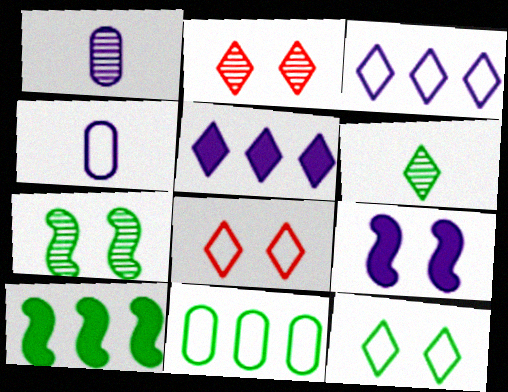[[1, 3, 9], 
[1, 8, 10], 
[2, 4, 10], 
[5, 6, 8]]